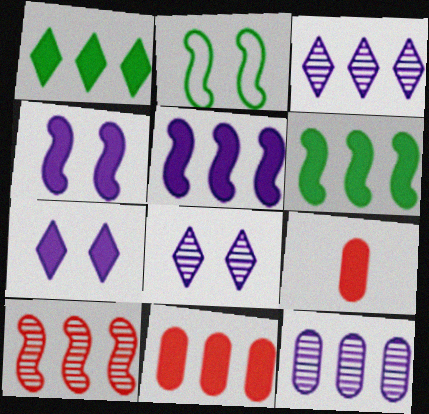[[1, 4, 9], 
[1, 5, 11], 
[2, 3, 9], 
[6, 7, 9]]